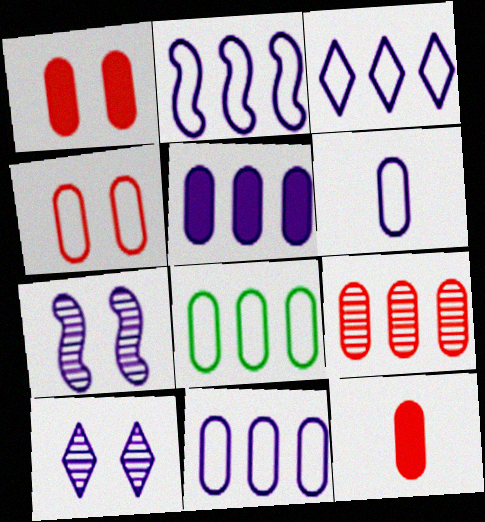[[2, 3, 11], 
[4, 6, 8], 
[4, 9, 12], 
[5, 8, 9]]